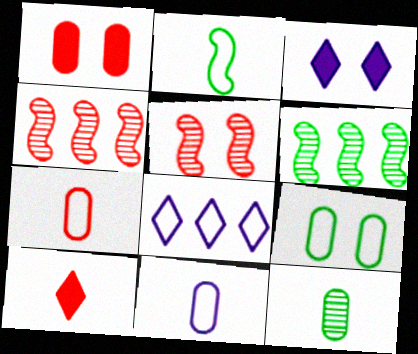[[3, 5, 9], 
[3, 6, 7]]